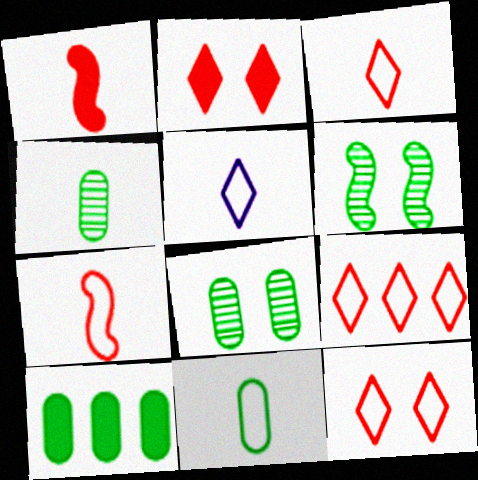[[1, 4, 5], 
[3, 9, 12], 
[5, 7, 11], 
[8, 10, 11]]